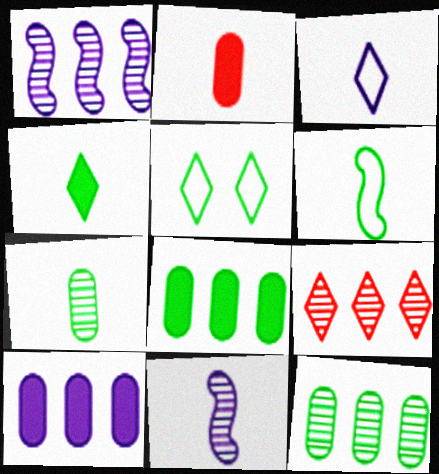[[1, 2, 5], 
[1, 9, 12], 
[4, 6, 7]]